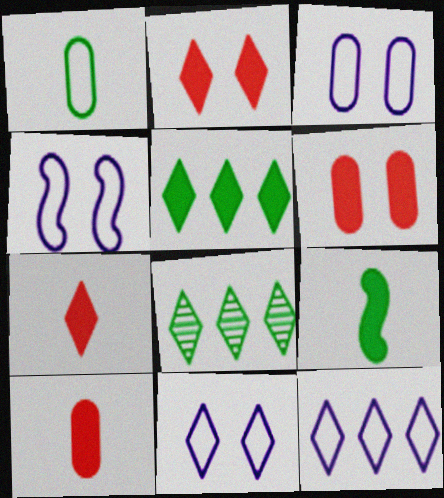[[3, 4, 11], 
[4, 8, 10], 
[7, 8, 11]]